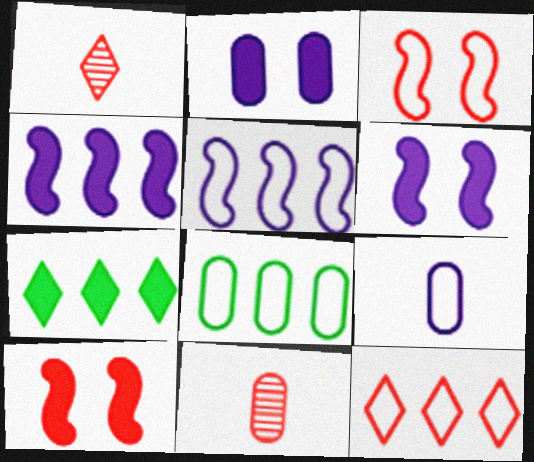[[1, 6, 8], 
[2, 8, 11], 
[5, 8, 12], 
[10, 11, 12]]